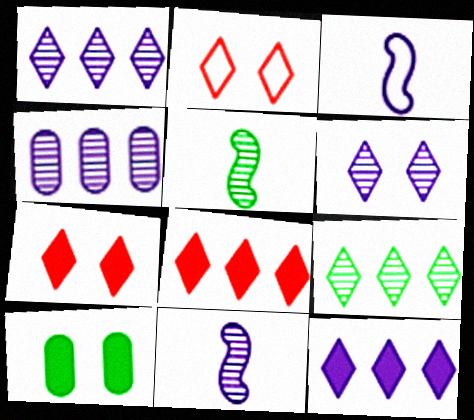[[4, 6, 11]]